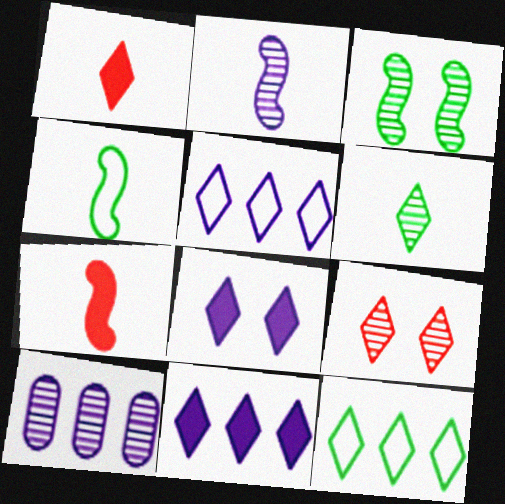[[2, 4, 7]]